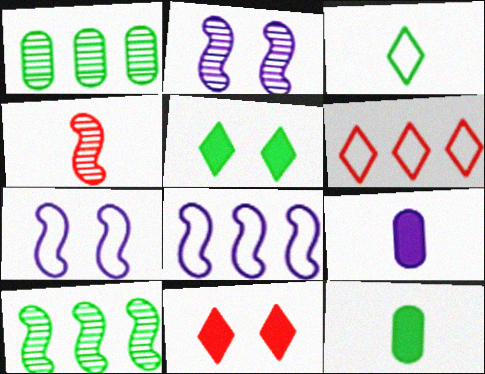[[2, 4, 10], 
[2, 6, 12], 
[3, 4, 9]]